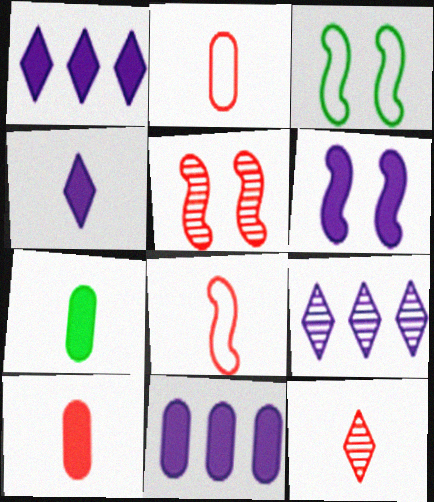[[3, 5, 6], 
[3, 9, 10], 
[3, 11, 12], 
[4, 6, 11], 
[8, 10, 12]]